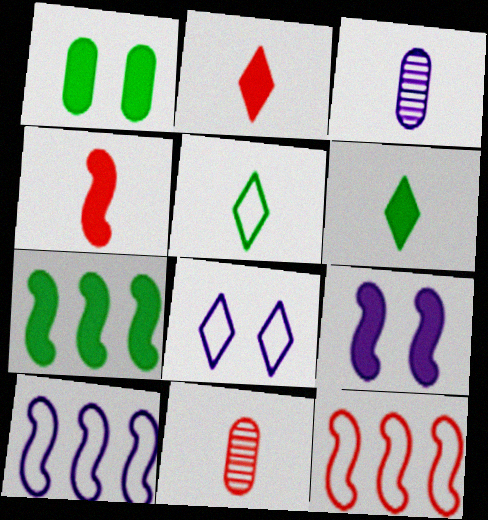[[1, 6, 7], 
[3, 4, 5], 
[4, 7, 9], 
[7, 8, 11]]